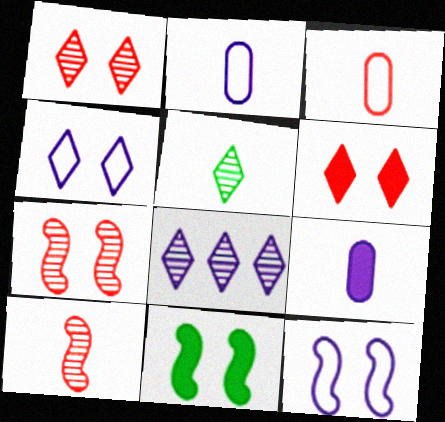[[1, 5, 8], 
[3, 8, 11], 
[7, 11, 12], 
[8, 9, 12]]